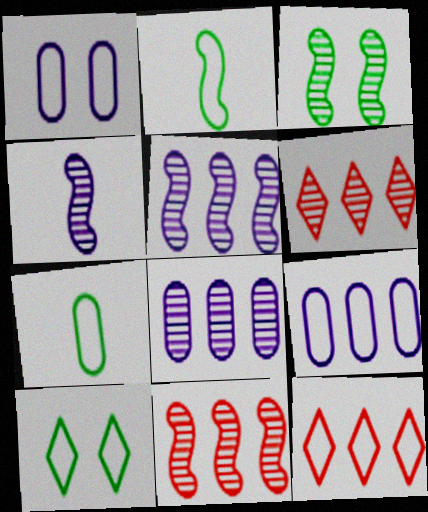[[1, 2, 12], 
[3, 4, 11]]